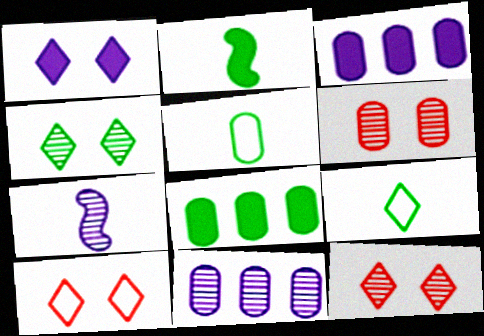[[1, 4, 10], 
[2, 10, 11], 
[3, 5, 6], 
[7, 8, 10]]